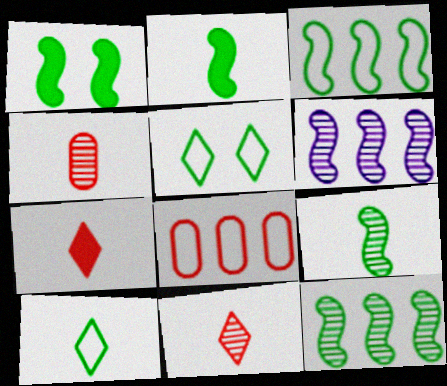[[1, 3, 9]]